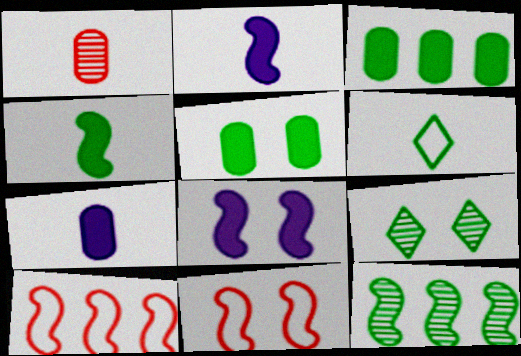[[1, 2, 6], 
[2, 11, 12], 
[5, 6, 12], 
[7, 9, 10]]